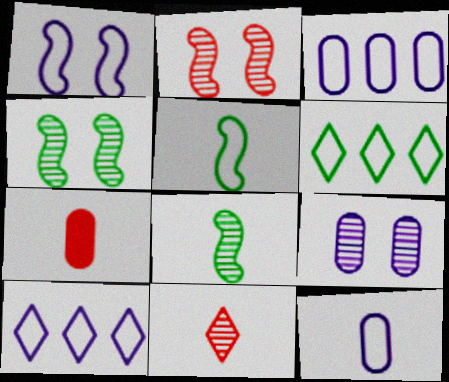[[1, 10, 12], 
[4, 7, 10]]